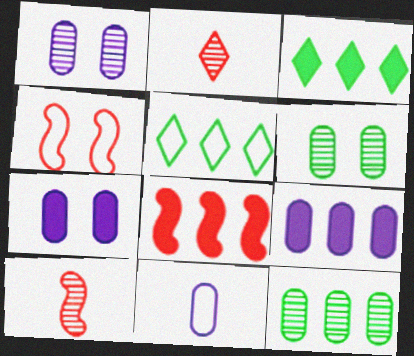[[1, 9, 11], 
[3, 8, 9], 
[4, 5, 11], 
[4, 8, 10], 
[5, 7, 10]]